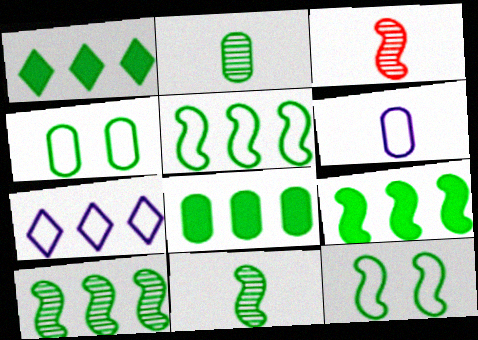[[1, 2, 12], 
[1, 4, 11], 
[1, 8, 9], 
[2, 4, 8], 
[5, 9, 10], 
[9, 11, 12]]